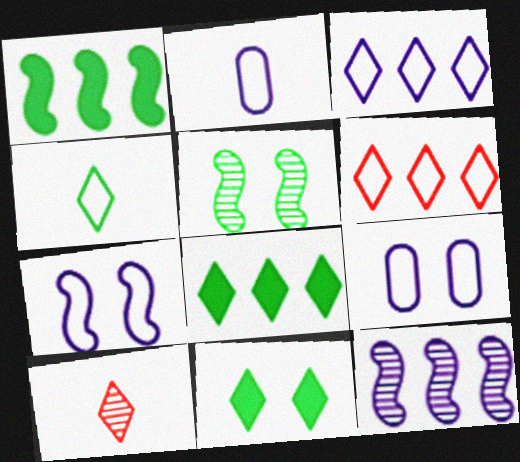[[1, 9, 10], 
[2, 3, 7], 
[3, 10, 11]]